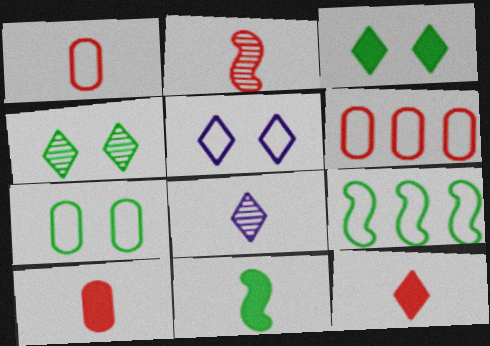[[1, 2, 12], 
[1, 5, 9], 
[1, 8, 11]]